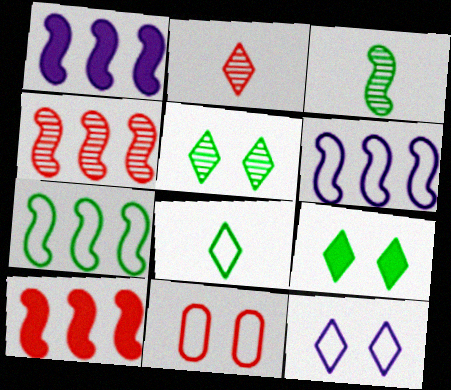[[1, 4, 7], 
[2, 10, 11], 
[6, 8, 11]]